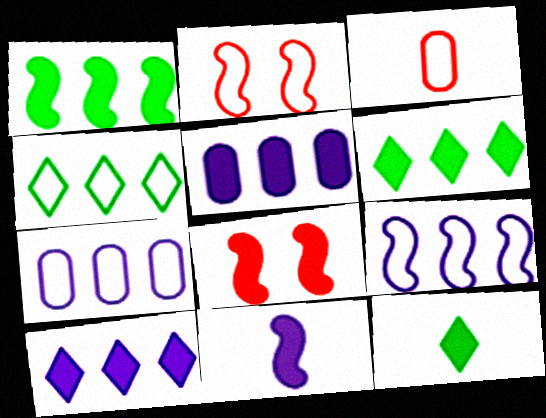[[1, 8, 11], 
[5, 8, 12]]